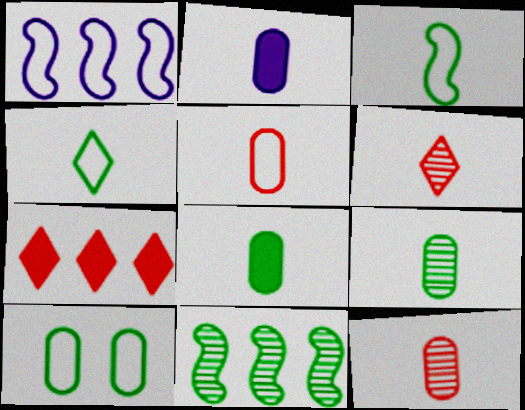[[2, 3, 6], 
[2, 5, 9]]